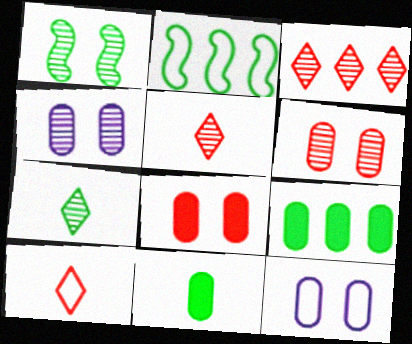[[2, 10, 12]]